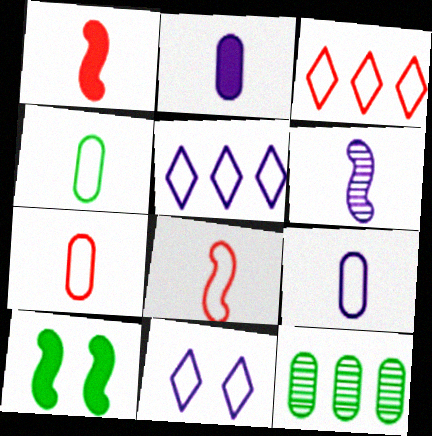[[1, 11, 12], 
[4, 7, 9]]